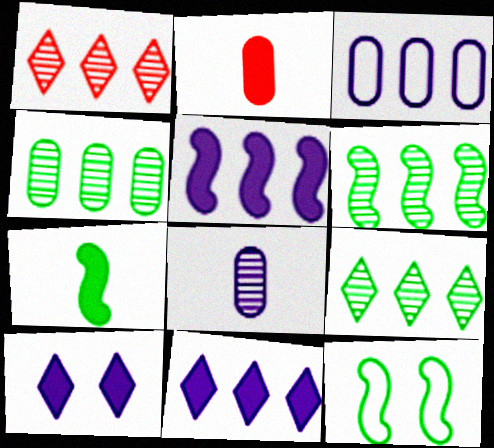[[4, 6, 9], 
[6, 7, 12]]